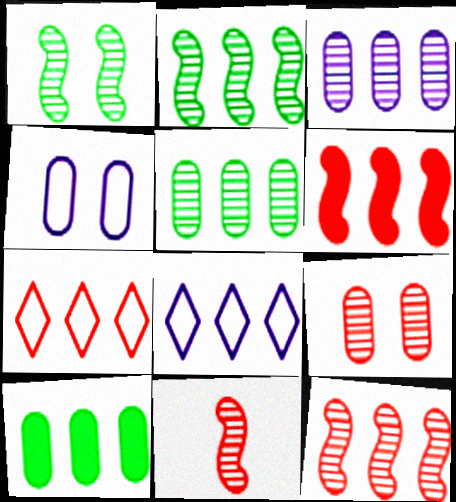[[5, 6, 8], 
[8, 10, 12]]